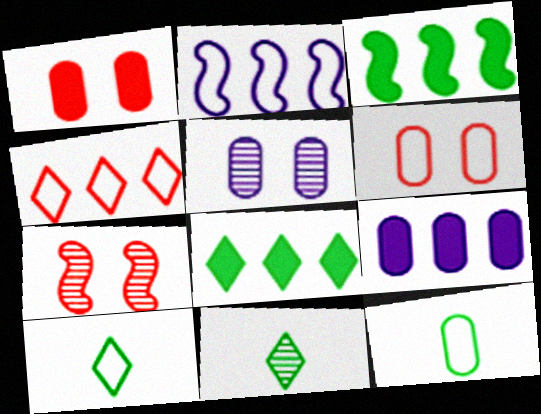[[1, 2, 11], 
[2, 6, 10], 
[7, 9, 10]]